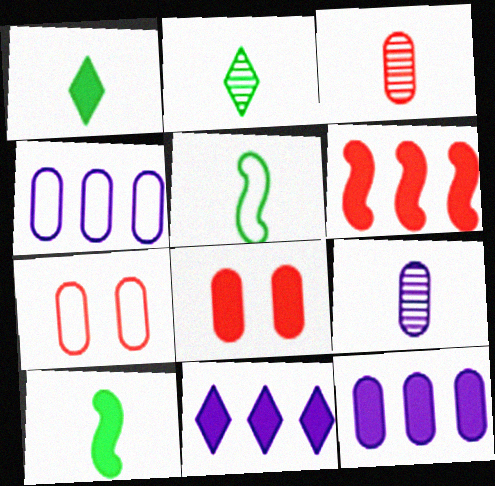[[8, 10, 11]]